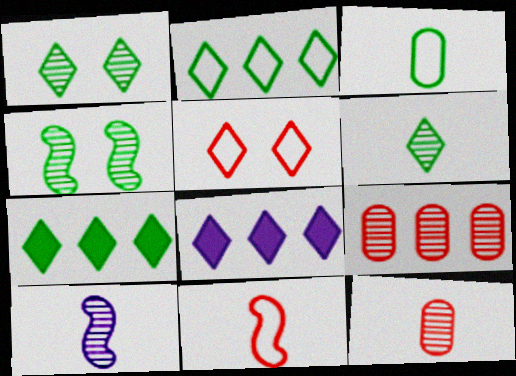[[1, 9, 10], 
[3, 4, 7], 
[5, 6, 8], 
[6, 10, 12]]